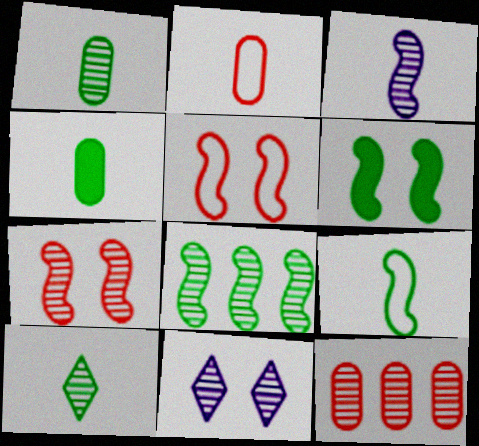[[3, 7, 8], 
[4, 9, 10], 
[6, 8, 9]]